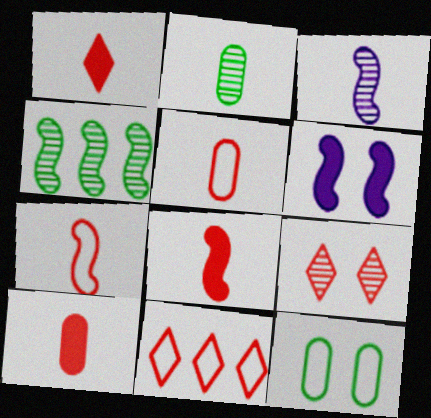[[1, 8, 10], 
[1, 9, 11], 
[2, 6, 11], 
[4, 6, 7], 
[6, 9, 12]]